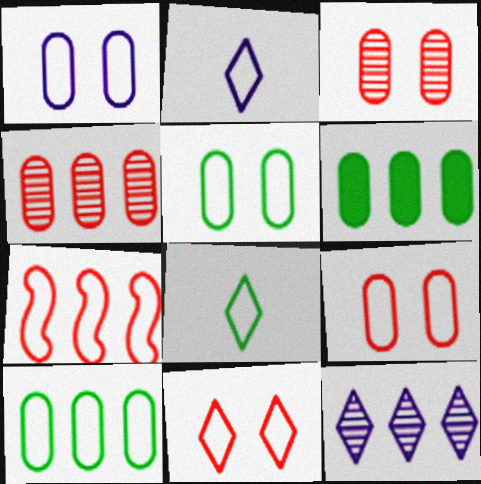[[1, 5, 9], 
[1, 7, 8], 
[2, 5, 7], 
[6, 7, 12]]